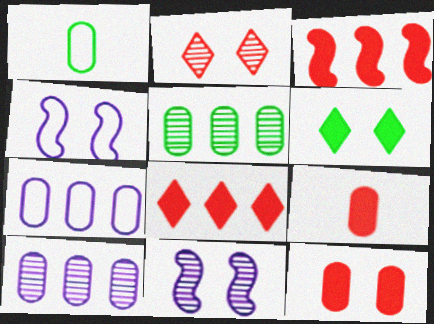[[1, 8, 11], 
[1, 10, 12]]